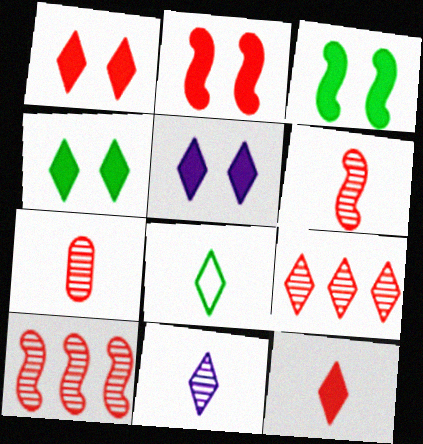[[1, 4, 5], 
[5, 8, 9], 
[8, 11, 12]]